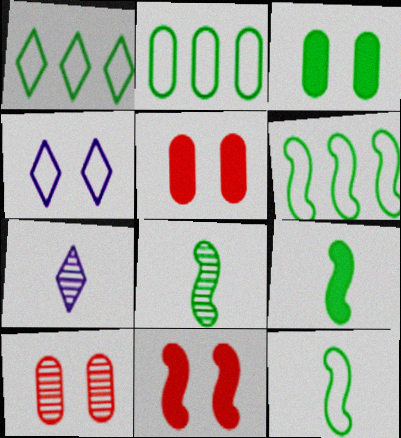[[1, 2, 6], 
[1, 3, 8], 
[2, 7, 11], 
[5, 6, 7], 
[8, 9, 12]]